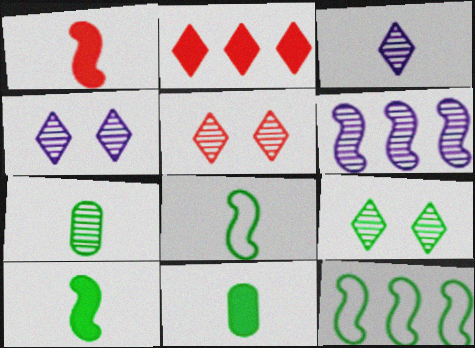[[4, 5, 9], 
[5, 6, 7], 
[9, 11, 12]]